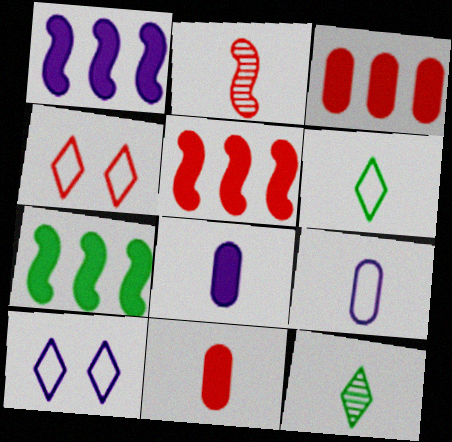[[1, 5, 7], 
[2, 3, 4], 
[2, 6, 8]]